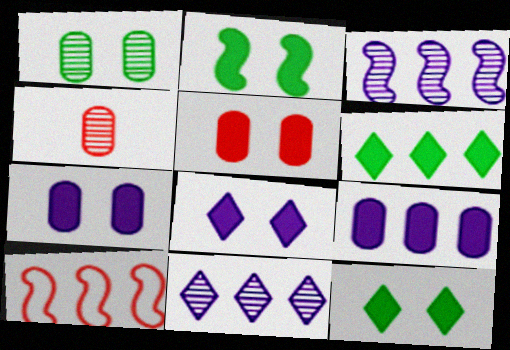[[2, 5, 8]]